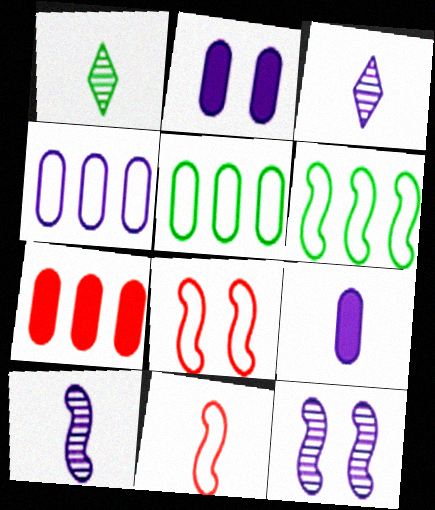[[1, 9, 11]]